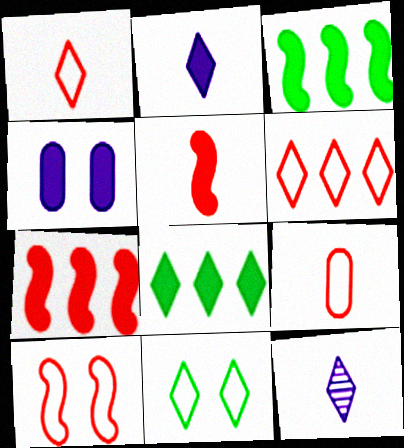[[4, 5, 8], 
[6, 9, 10]]